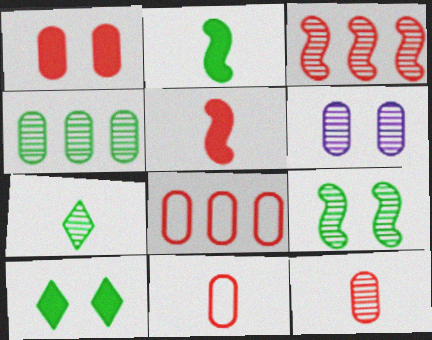[[1, 8, 12], 
[3, 6, 7], 
[4, 6, 12], 
[4, 7, 9]]